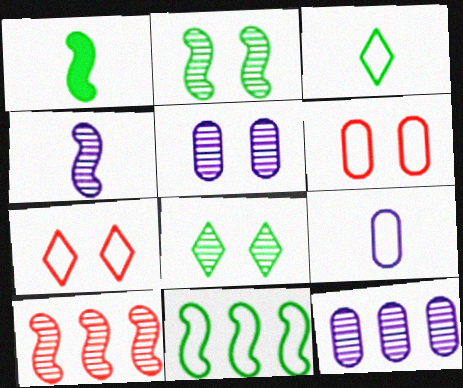[[1, 2, 11], 
[1, 7, 12], 
[2, 4, 10], 
[7, 9, 11]]